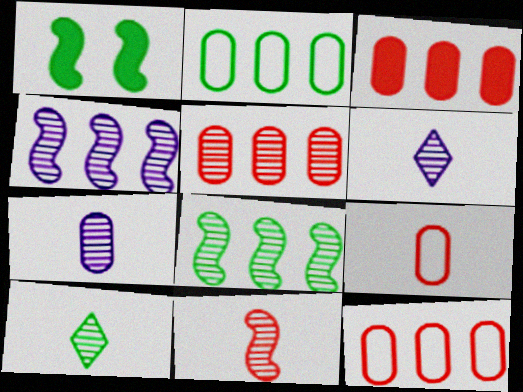[[1, 2, 10], 
[1, 6, 12], 
[3, 5, 12], 
[7, 10, 11]]